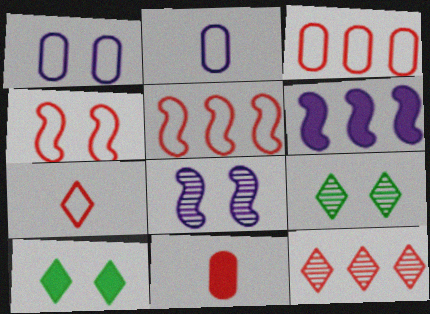[[3, 4, 7], 
[4, 11, 12], 
[6, 10, 11]]